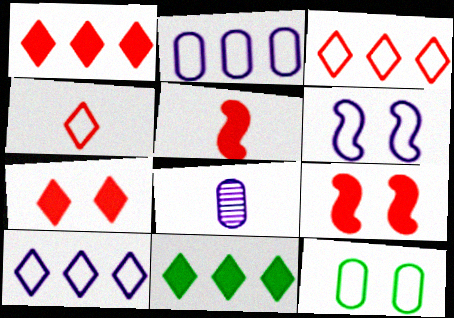[]